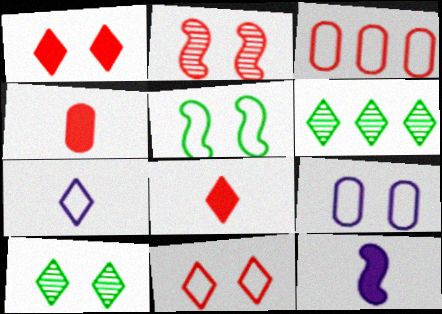[[1, 6, 7], 
[2, 3, 8], 
[3, 5, 7], 
[3, 10, 12], 
[5, 9, 11]]